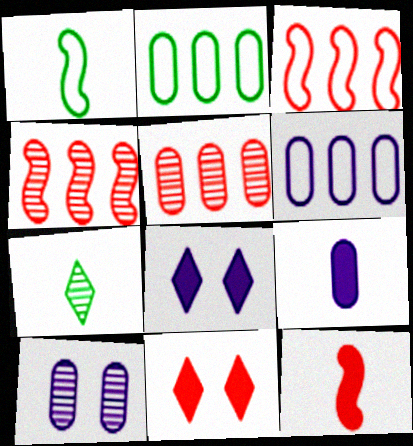[[1, 5, 8], 
[4, 7, 10], 
[6, 9, 10]]